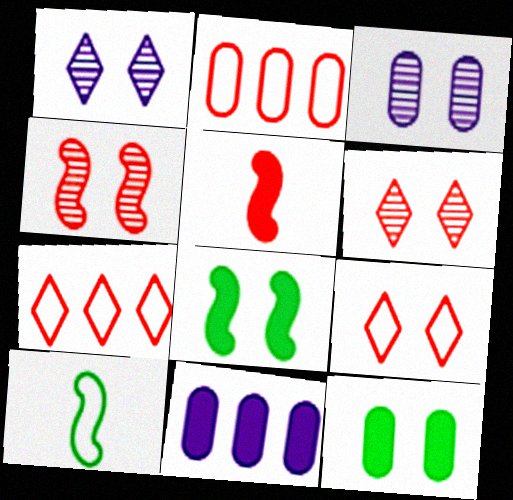[[2, 5, 6], 
[3, 8, 9], 
[6, 10, 11]]